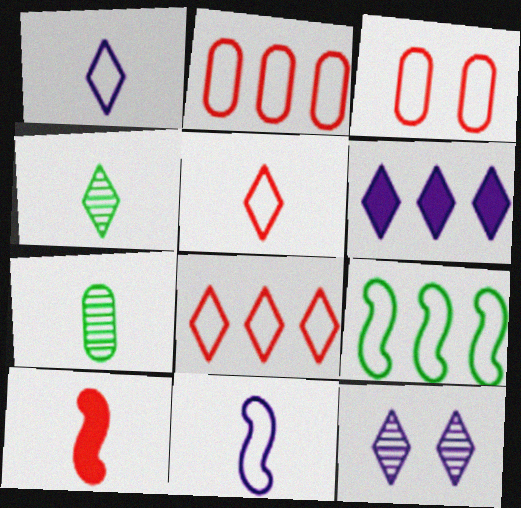[[1, 3, 9], 
[1, 6, 12], 
[1, 7, 10]]